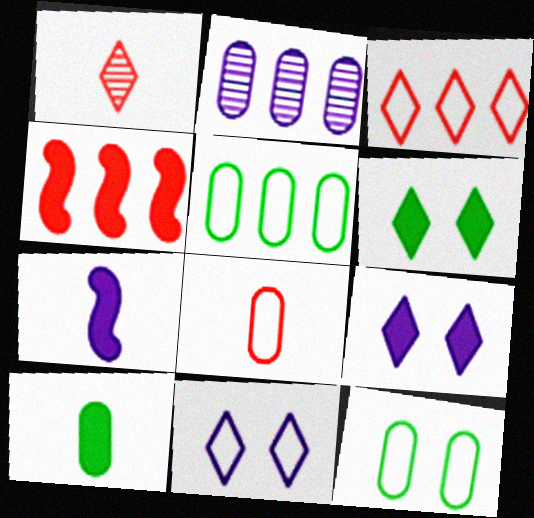[[2, 7, 11], 
[4, 9, 10]]